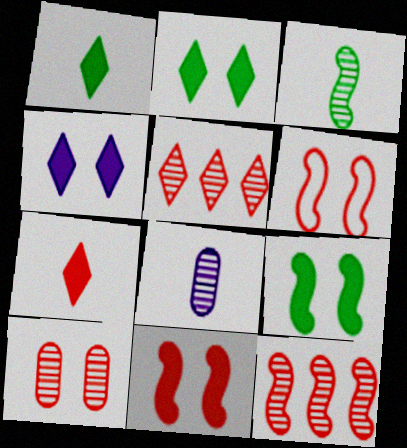[]